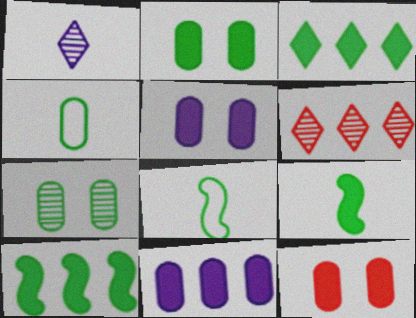[[2, 3, 9], 
[2, 5, 12], 
[3, 7, 8], 
[5, 6, 8]]